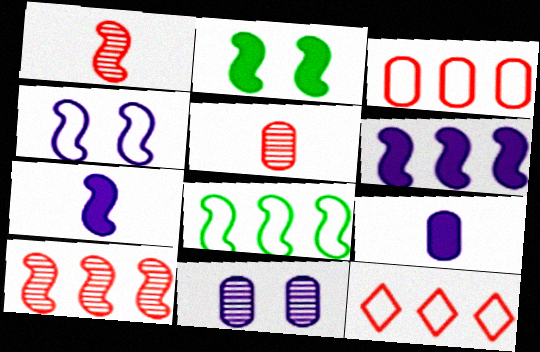[[6, 8, 10]]